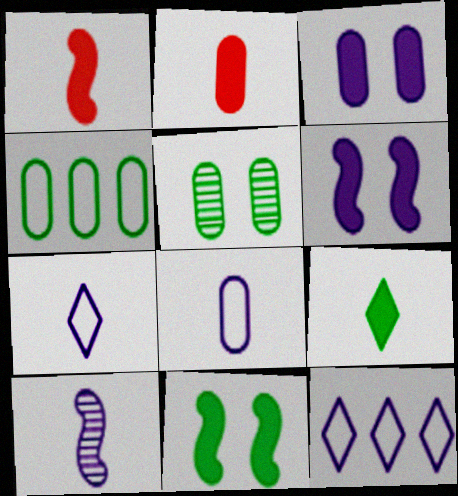[[1, 5, 12], 
[3, 10, 12]]